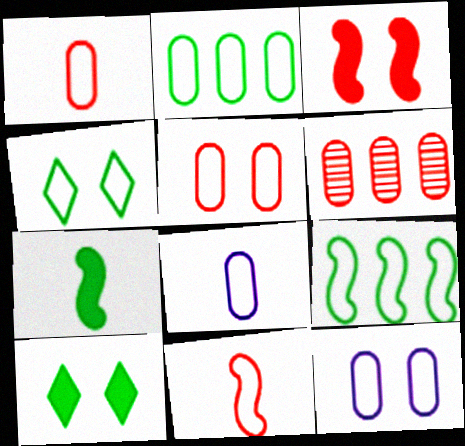[[1, 2, 12], 
[2, 5, 8]]